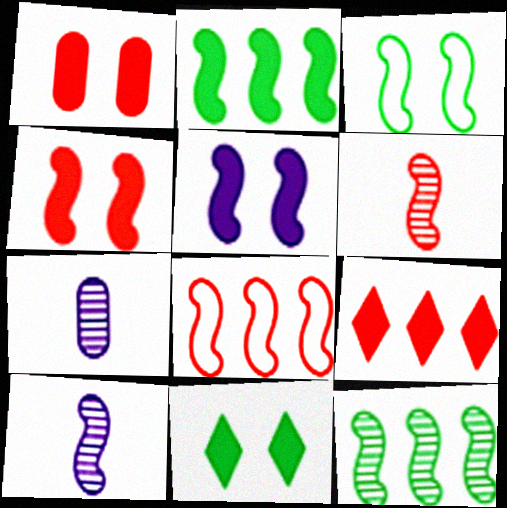[[1, 5, 11], 
[3, 7, 9], 
[4, 6, 8], 
[7, 8, 11]]